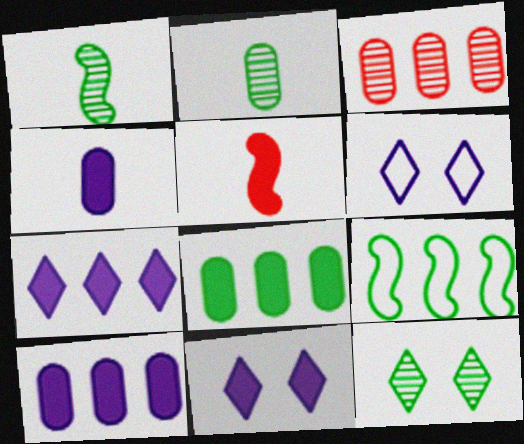[[3, 7, 9], 
[5, 8, 11]]